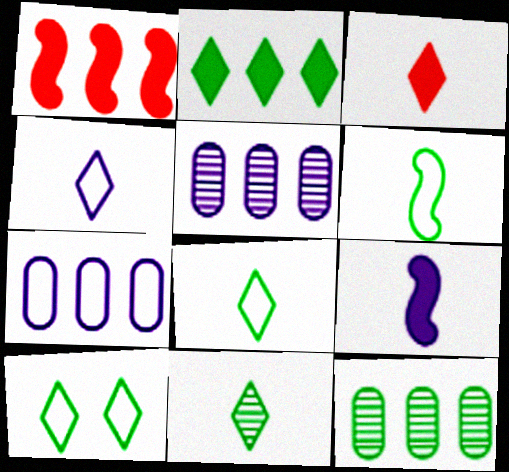[[2, 10, 11], 
[3, 4, 11]]